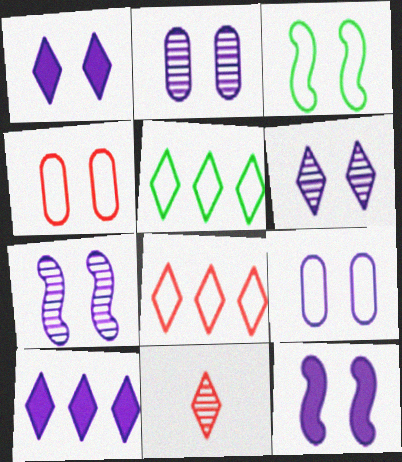[[1, 5, 11], 
[1, 7, 9], 
[2, 6, 7], 
[6, 9, 12]]